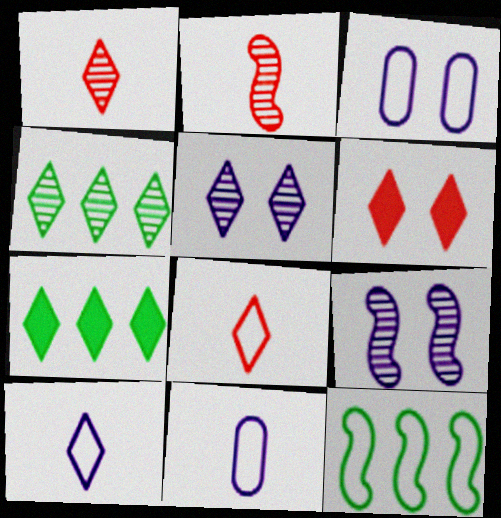[[1, 4, 5], 
[2, 3, 7], 
[3, 8, 12], 
[4, 6, 10], 
[5, 7, 8]]